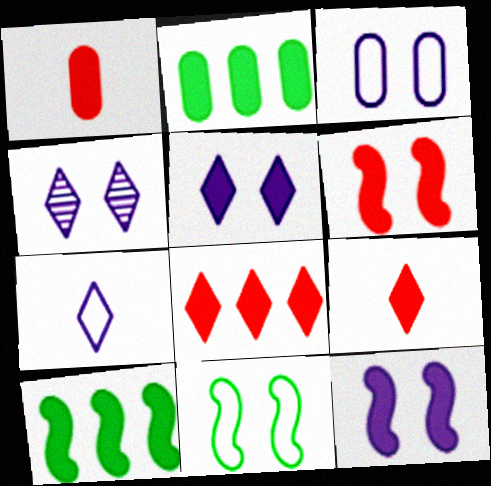[[1, 5, 10], 
[1, 6, 8], 
[2, 9, 12], 
[3, 4, 12]]